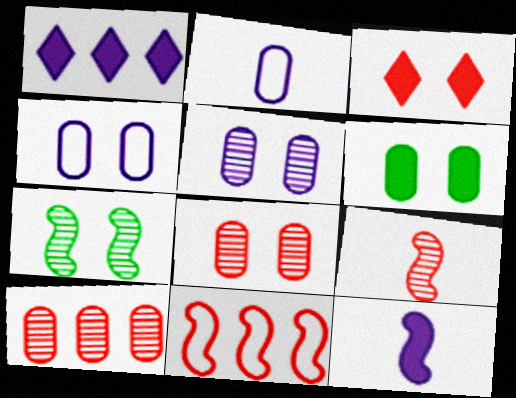[[2, 6, 10], 
[3, 4, 7], 
[4, 6, 8], 
[7, 11, 12]]